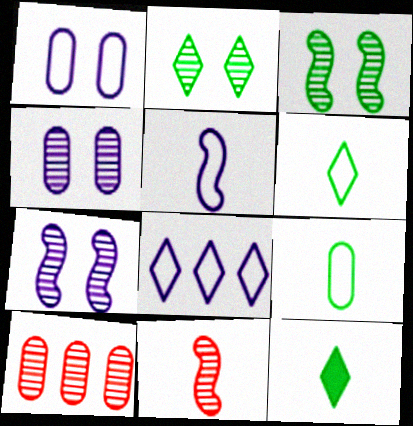[[1, 5, 8]]